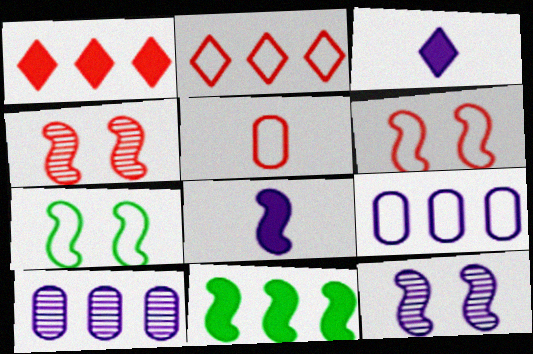[[1, 4, 5], 
[2, 5, 6], 
[2, 10, 11], 
[3, 9, 12]]